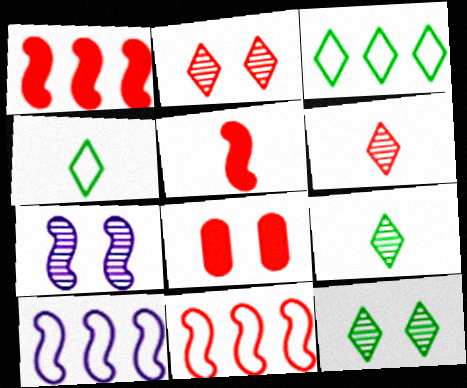[[6, 8, 11], 
[8, 9, 10]]